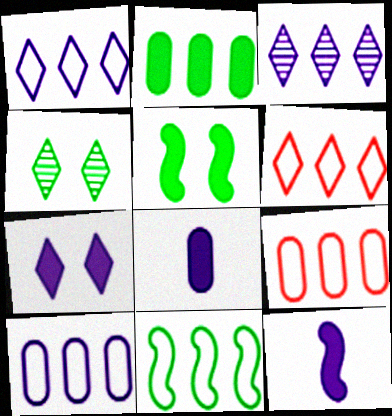[[1, 9, 11], 
[4, 9, 12], 
[6, 10, 11]]